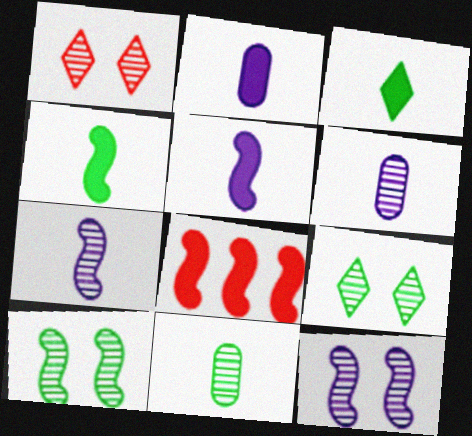[]